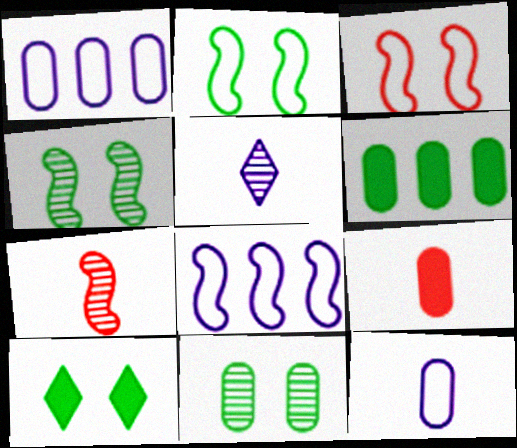[[1, 7, 10], 
[1, 9, 11], 
[2, 10, 11], 
[3, 5, 6]]